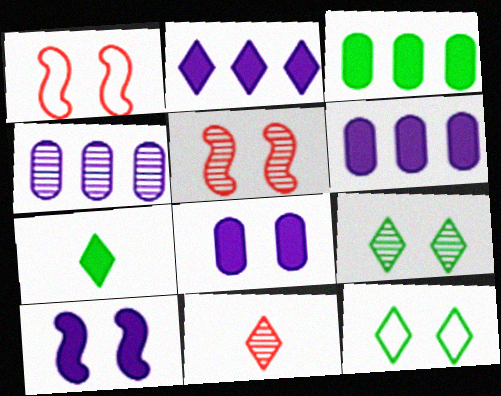[[1, 4, 7], 
[1, 8, 9], 
[2, 11, 12], 
[5, 8, 12]]